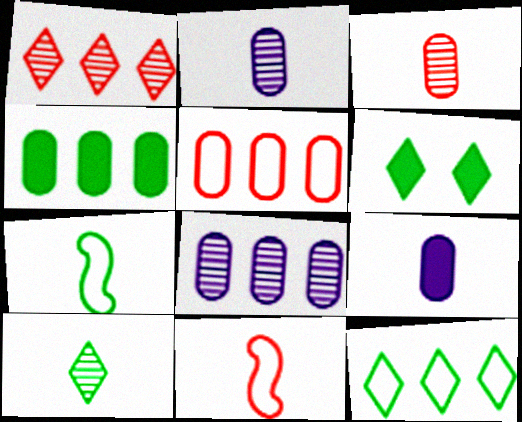[[4, 5, 8], 
[6, 8, 11], 
[6, 10, 12], 
[9, 10, 11]]